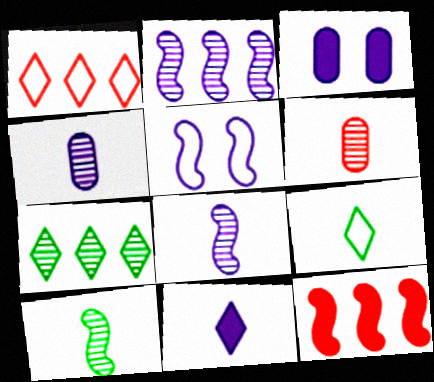[[1, 3, 10], 
[5, 10, 12]]